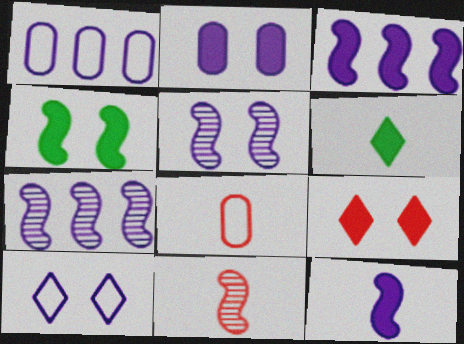[[2, 4, 9], 
[2, 5, 10]]